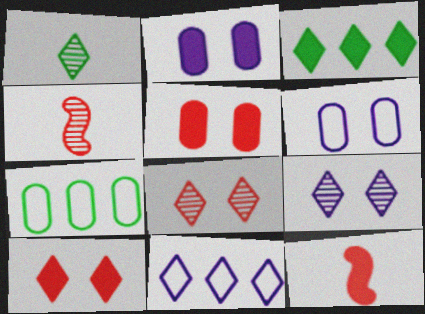[[1, 10, 11], 
[2, 3, 12], 
[3, 4, 6], 
[7, 9, 12]]